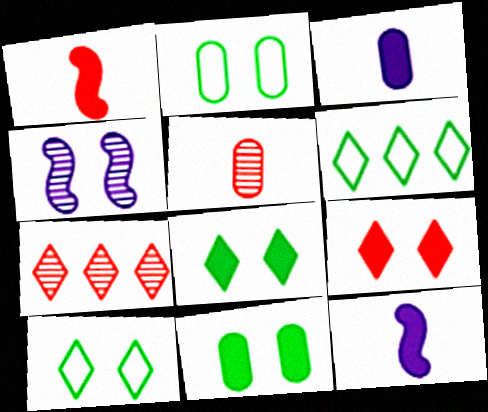[[2, 4, 9], 
[2, 7, 12]]